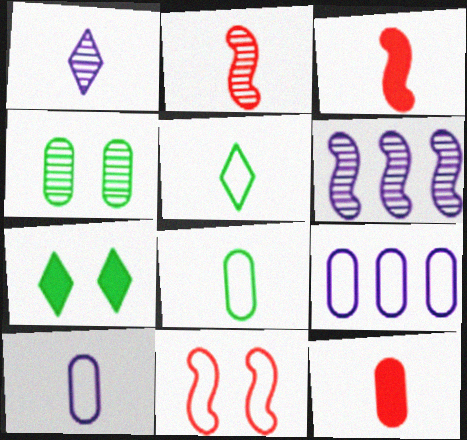[[1, 3, 8], 
[2, 7, 9], 
[4, 9, 12], 
[5, 9, 11]]